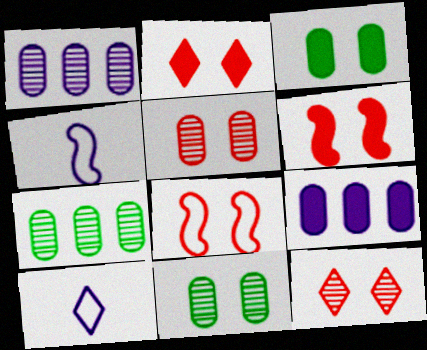[[2, 4, 7], 
[2, 5, 8], 
[6, 7, 10]]